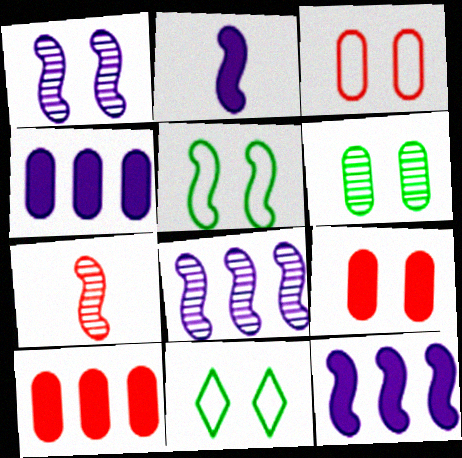[[1, 9, 11], 
[4, 7, 11], 
[5, 7, 12]]